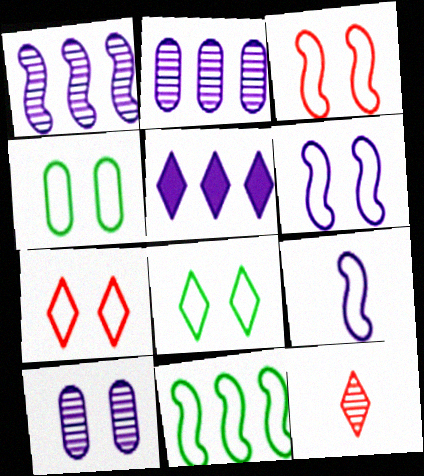[[3, 9, 11], 
[4, 6, 7], 
[5, 8, 12], 
[5, 9, 10]]